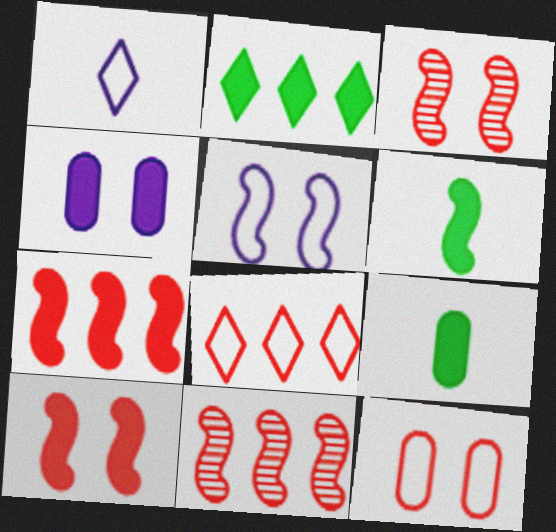[[5, 6, 11]]